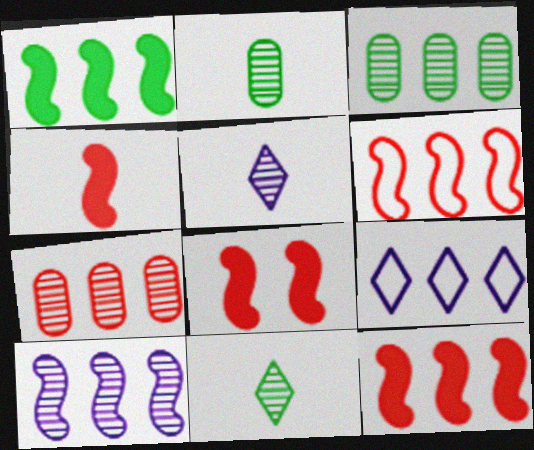[[1, 6, 10], 
[1, 7, 9], 
[2, 8, 9], 
[3, 9, 12], 
[4, 8, 12]]